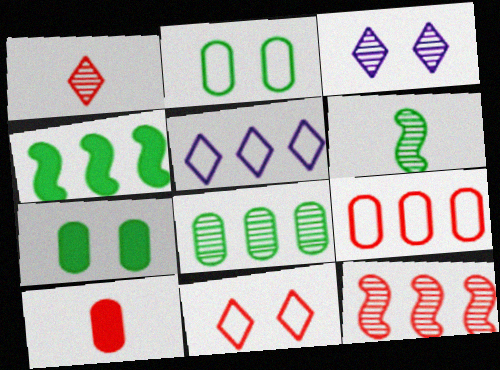[[10, 11, 12]]